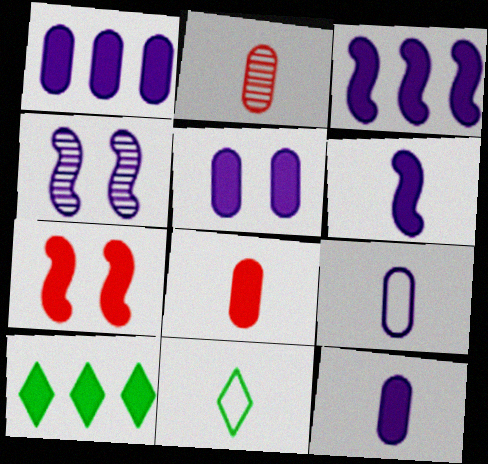[[1, 5, 12], 
[2, 6, 11], 
[7, 10, 12]]